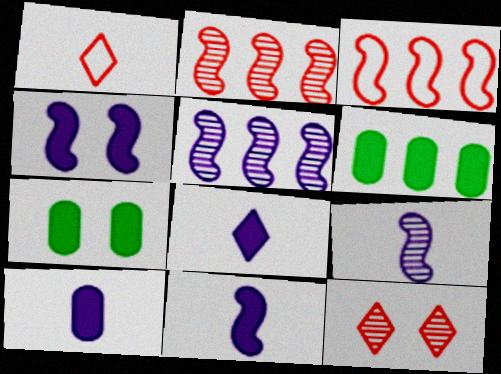[[1, 5, 7], 
[8, 10, 11]]